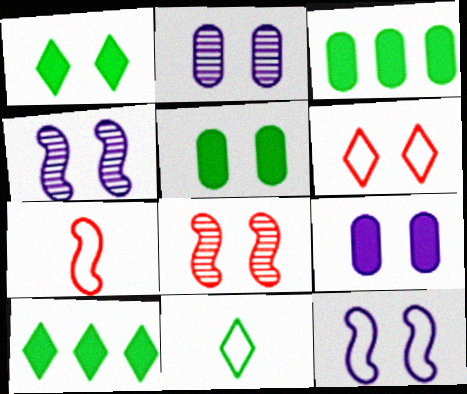[[2, 7, 10], 
[4, 5, 6]]